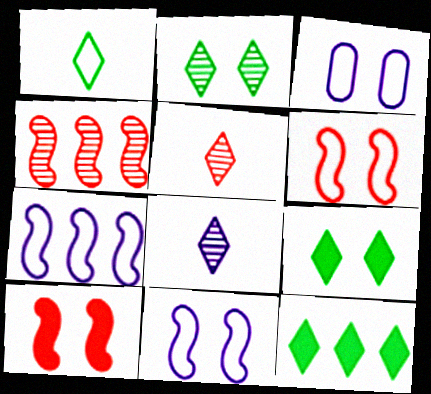[[1, 2, 12], 
[2, 3, 10]]